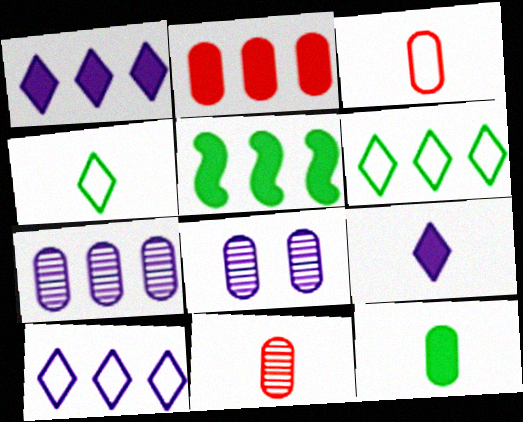[[1, 2, 5]]